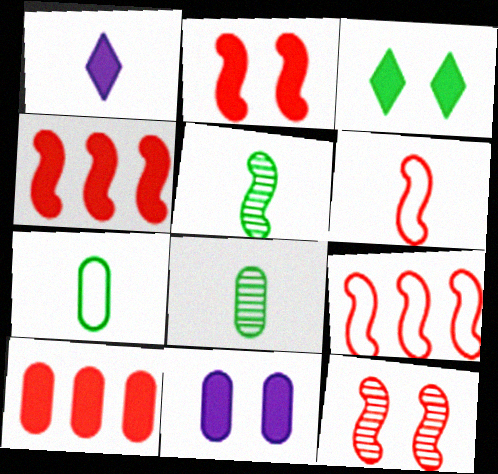[[1, 6, 8], 
[2, 3, 11], 
[4, 6, 12]]